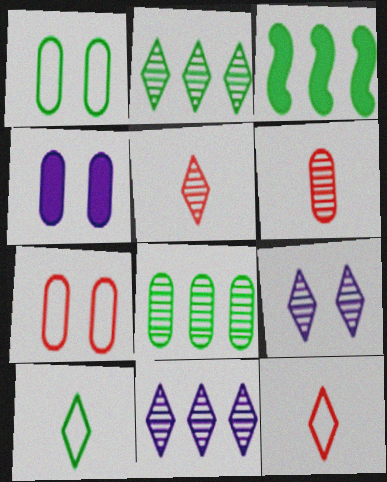[[2, 5, 9]]